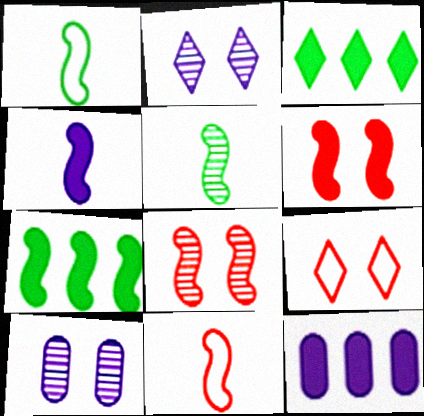[[3, 10, 11], 
[4, 5, 11], 
[4, 6, 7], 
[5, 9, 12]]